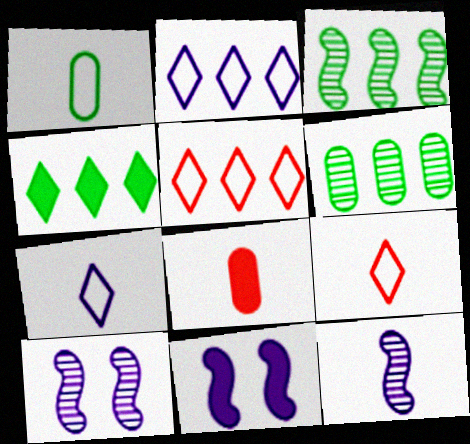[[4, 8, 11], 
[6, 9, 11]]